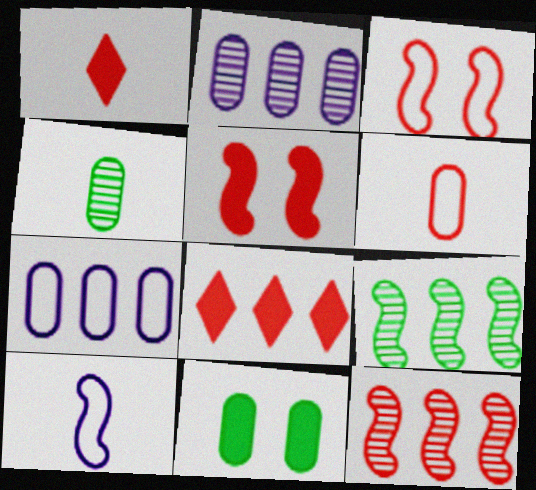[[1, 4, 10], 
[2, 6, 11], 
[5, 9, 10], 
[7, 8, 9]]